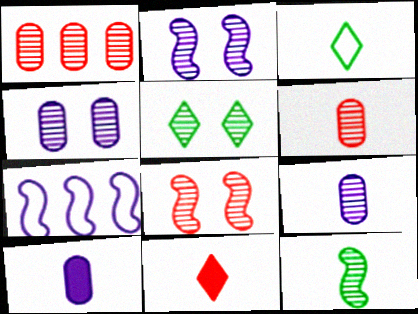[[4, 5, 8]]